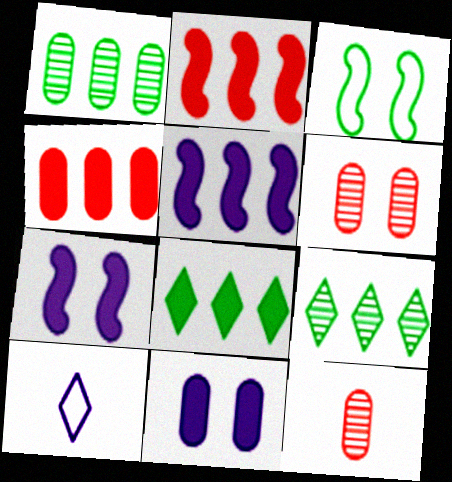[[4, 5, 8]]